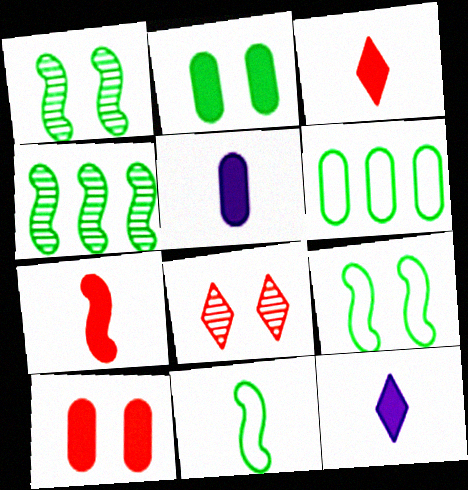[]